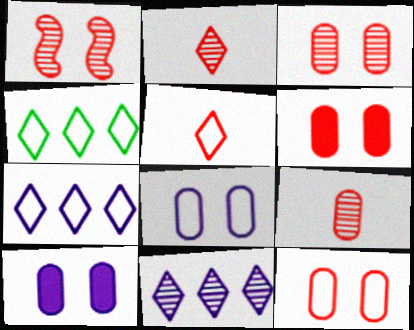[[3, 6, 12]]